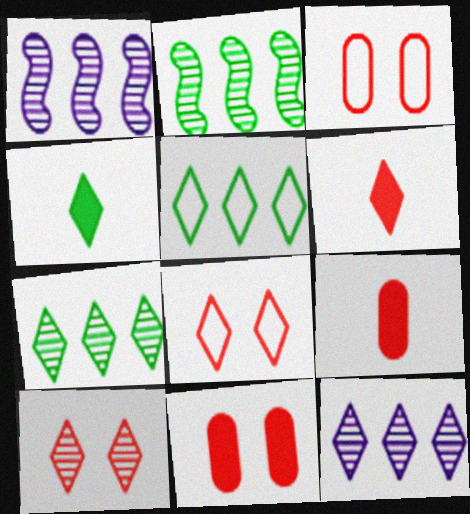[[1, 3, 4], 
[4, 8, 12]]